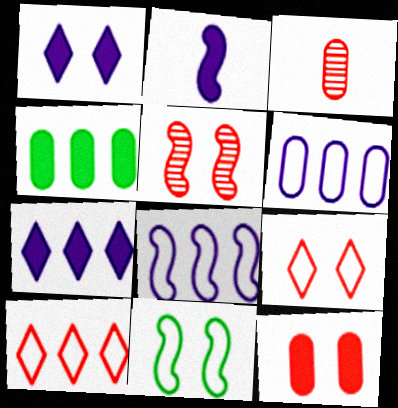[[3, 7, 11], 
[5, 9, 12]]